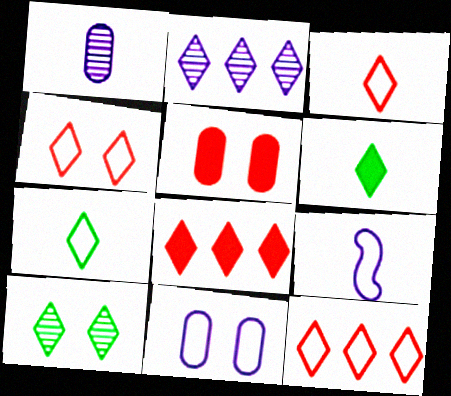[[2, 4, 6], 
[3, 4, 12]]